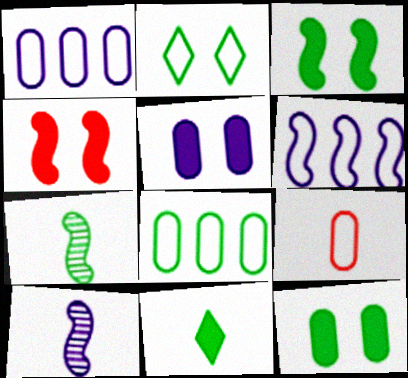[[2, 6, 9], 
[4, 6, 7], 
[9, 10, 11]]